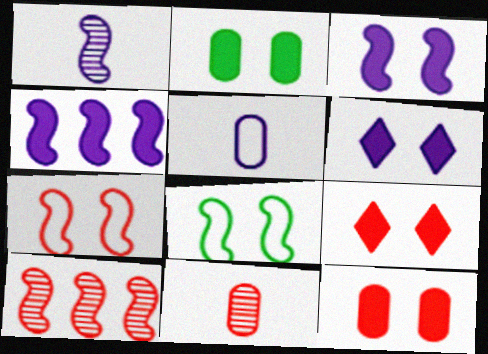[[2, 3, 9]]